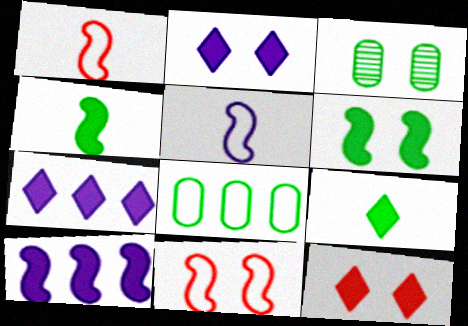[[1, 3, 7], 
[2, 3, 11], 
[7, 9, 12]]